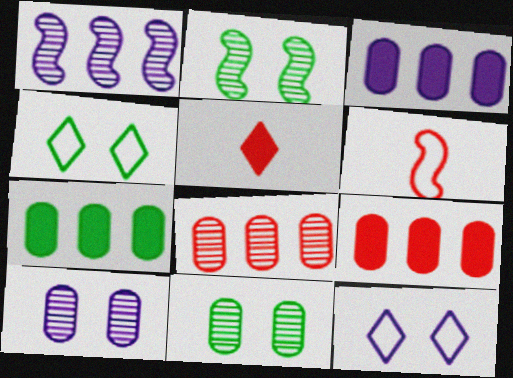[[3, 7, 9]]